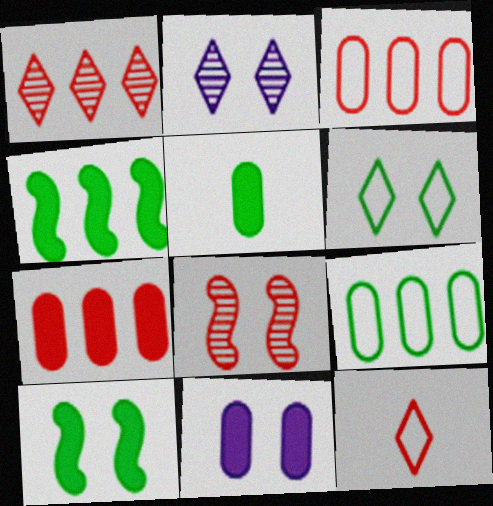[[5, 7, 11], 
[6, 8, 11], 
[7, 8, 12]]